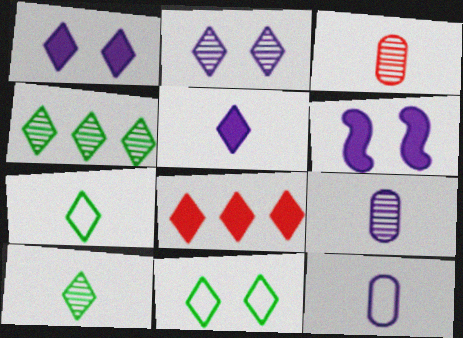[[2, 7, 8]]